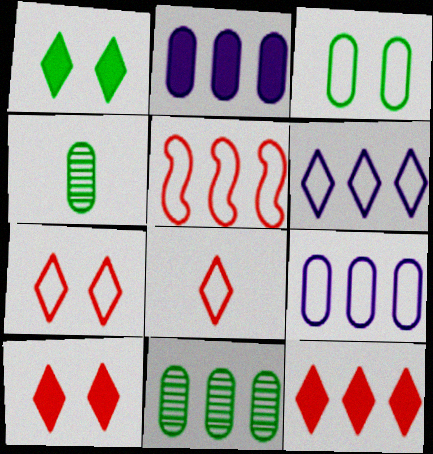[]